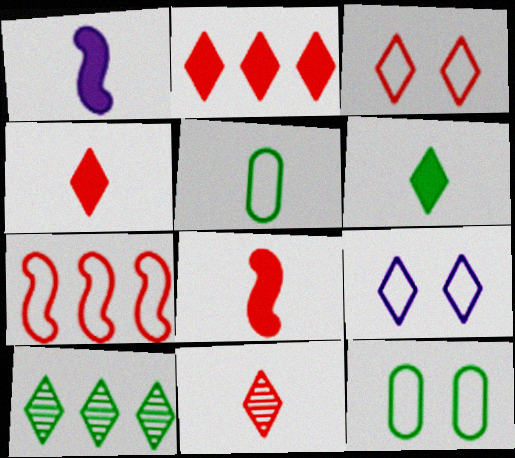[[1, 5, 11], 
[2, 3, 11], 
[4, 9, 10], 
[5, 7, 9]]